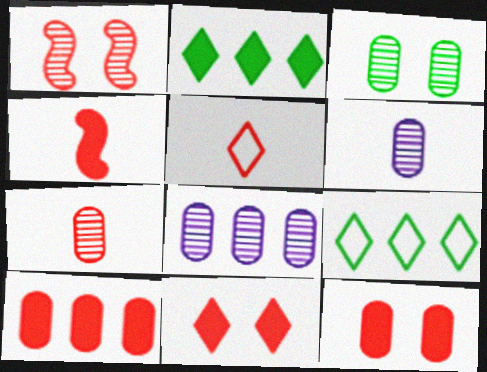[[1, 5, 10], 
[3, 7, 8], 
[4, 5, 7], 
[4, 10, 11]]